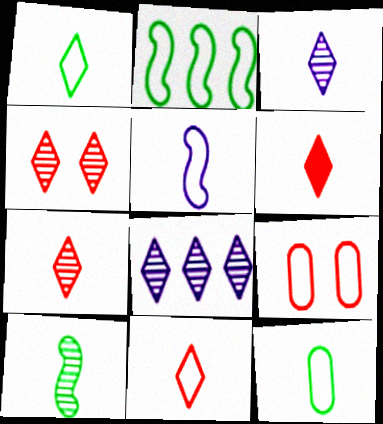[[1, 3, 6], 
[5, 11, 12], 
[6, 7, 11]]